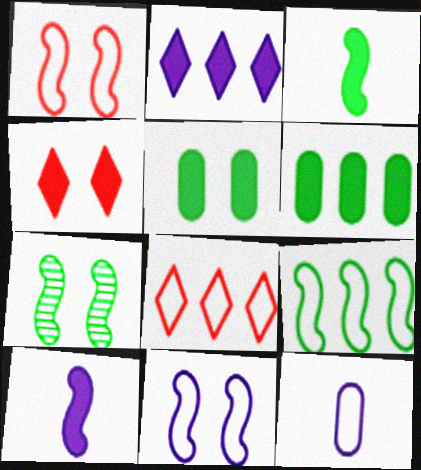[[3, 7, 9], 
[4, 6, 10]]